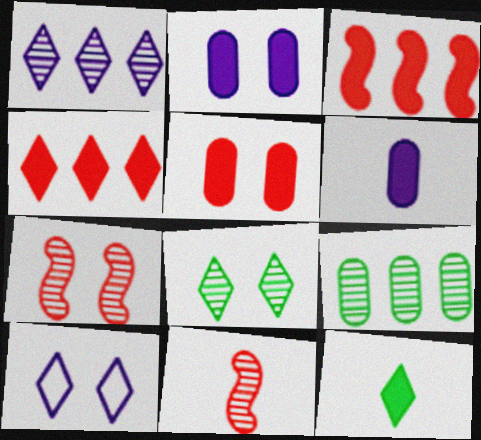[[2, 3, 12]]